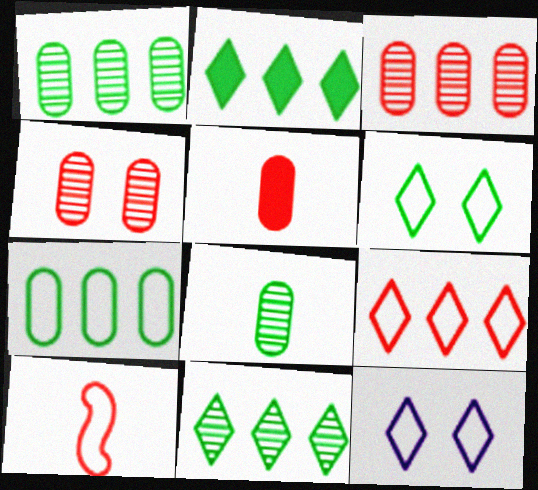[[7, 10, 12]]